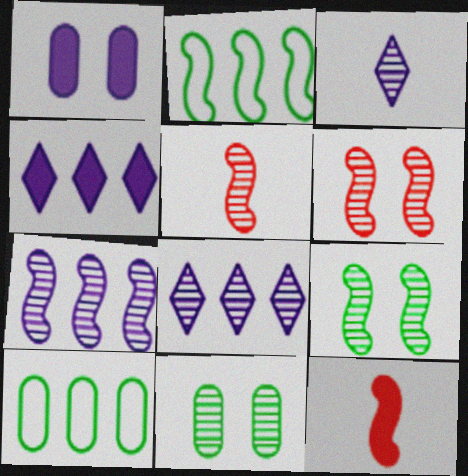[[5, 7, 9], 
[5, 8, 11]]